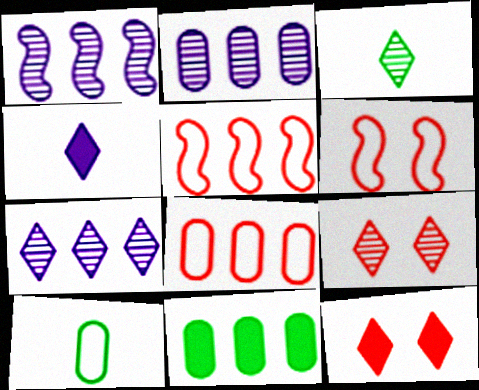[[1, 2, 7], 
[1, 10, 12], 
[2, 8, 11], 
[3, 7, 9], 
[5, 7, 11]]